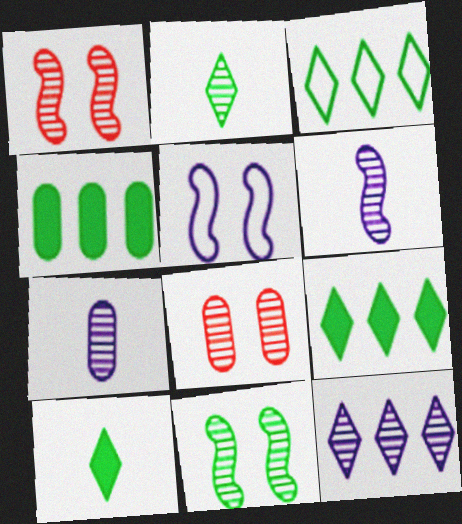[]